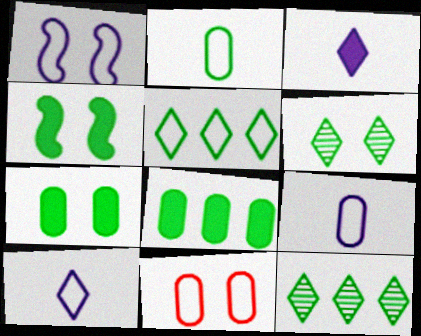[[2, 4, 12]]